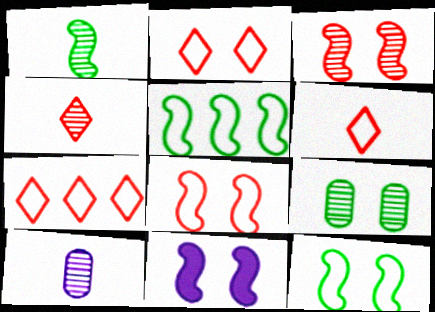[[1, 4, 10], 
[2, 6, 7], 
[2, 9, 11], 
[3, 11, 12]]